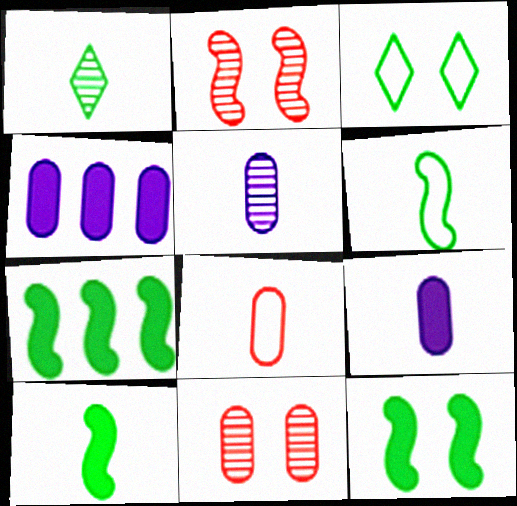[[7, 10, 12]]